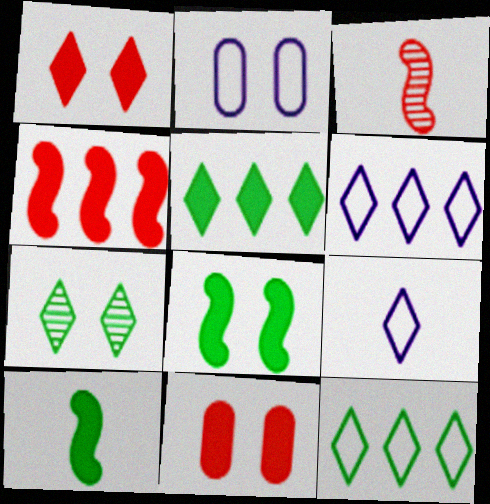[[2, 3, 5]]